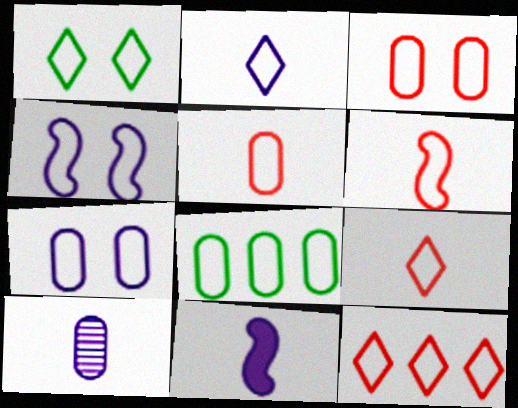[[1, 2, 12], 
[1, 3, 4], 
[2, 10, 11], 
[3, 6, 12], 
[4, 8, 9], 
[5, 6, 9], 
[5, 7, 8]]